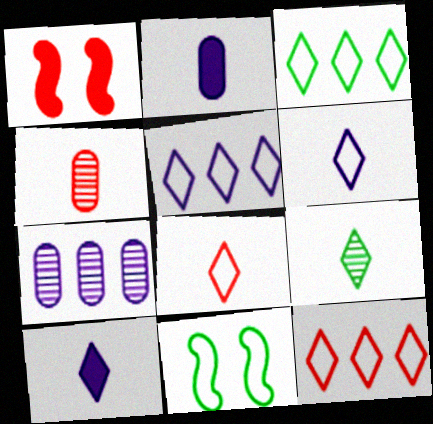[[1, 4, 12], 
[3, 5, 12], 
[8, 9, 10]]